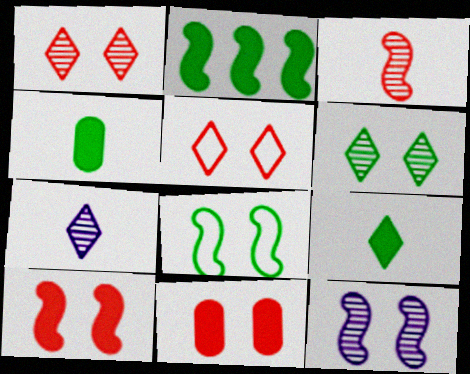[[8, 10, 12]]